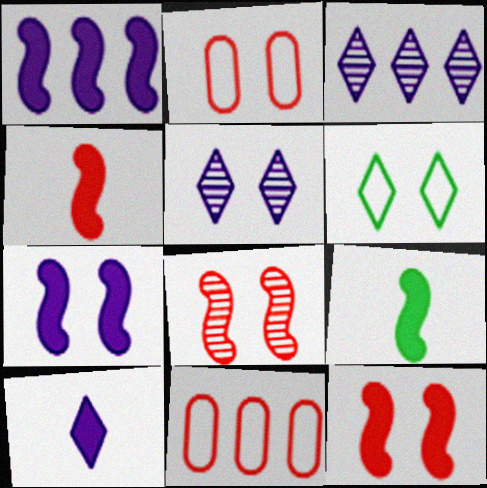[[1, 9, 12], 
[2, 3, 9], 
[5, 9, 11]]